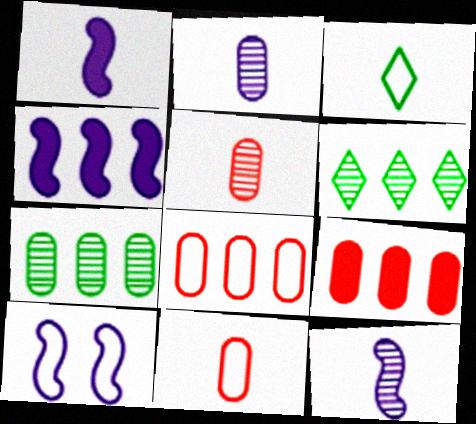[[1, 3, 5], 
[3, 8, 10], 
[4, 6, 8], 
[4, 10, 12]]